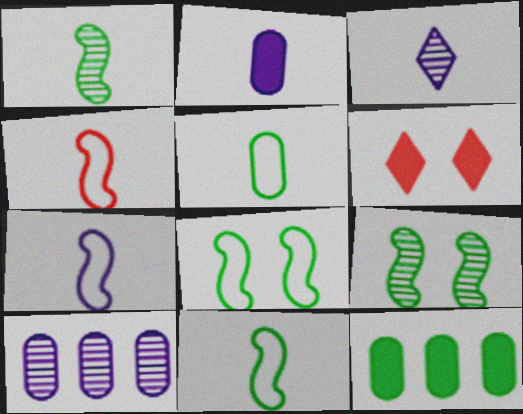[[2, 3, 7], 
[4, 7, 11], 
[6, 10, 11]]